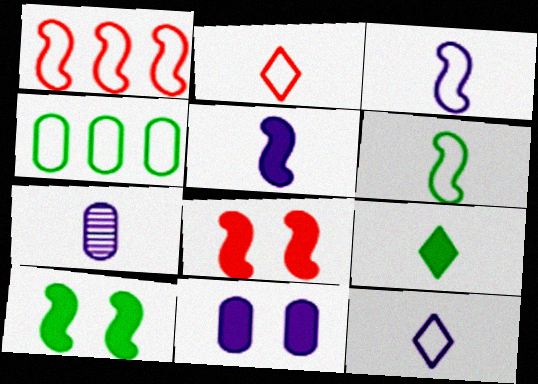[[5, 7, 12]]